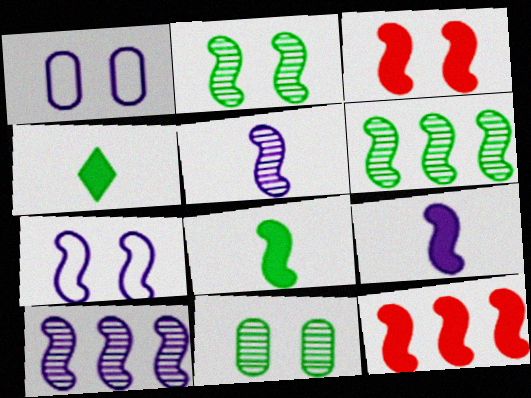[[2, 3, 7], 
[7, 9, 10]]